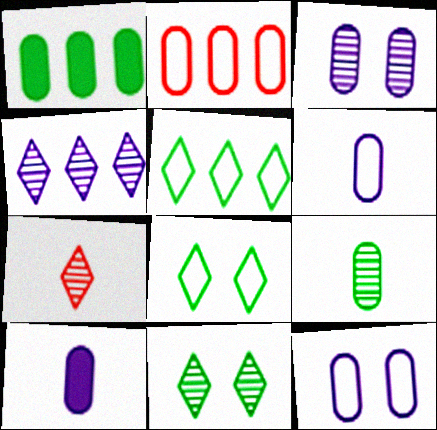[[4, 7, 11]]